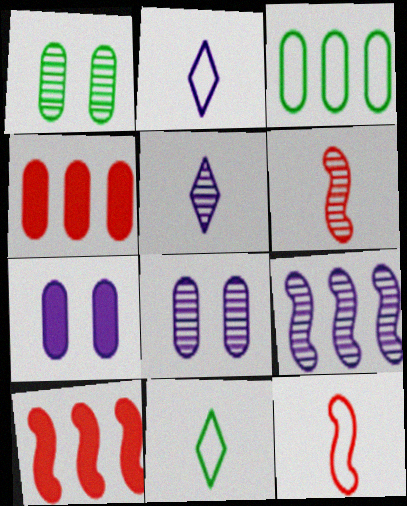[[1, 2, 10], 
[2, 7, 9], 
[5, 8, 9], 
[8, 10, 11]]